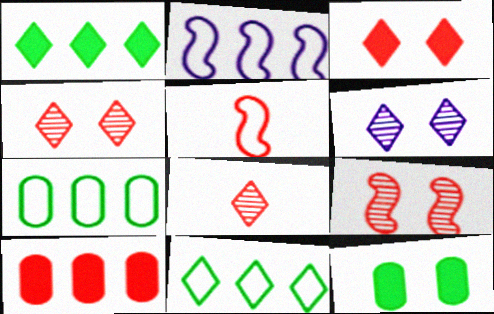[[2, 8, 12], 
[4, 5, 10]]